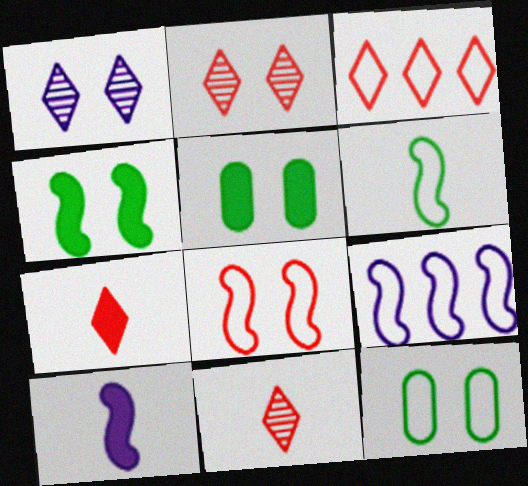[[1, 5, 8], 
[2, 3, 7], 
[5, 9, 11], 
[6, 8, 9]]